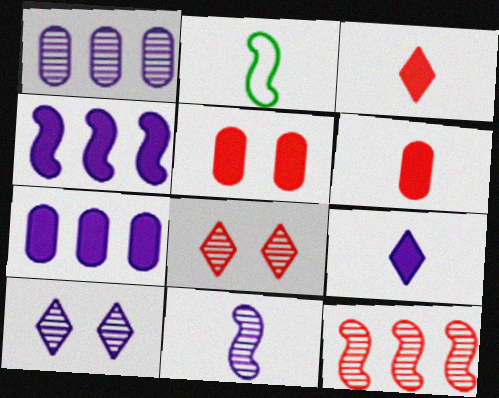[[1, 10, 11], 
[2, 7, 8]]